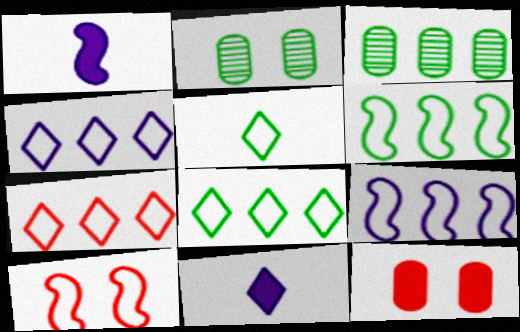[[1, 2, 7], 
[3, 10, 11], 
[4, 7, 8]]